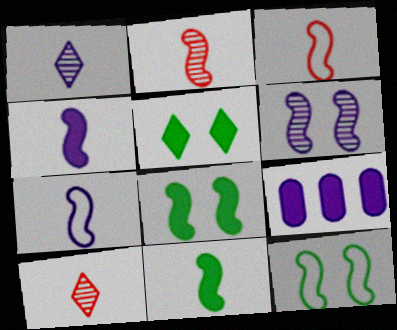[[2, 7, 11], 
[9, 10, 12]]